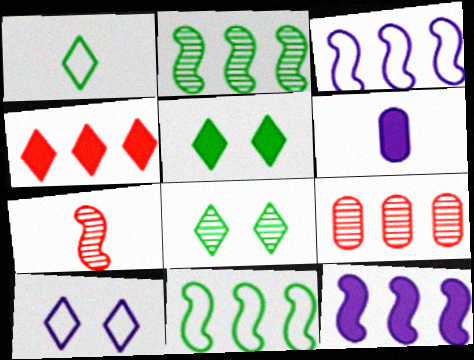[[1, 6, 7]]